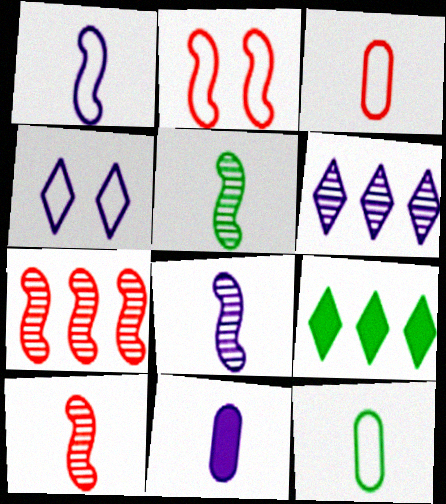[[5, 8, 10]]